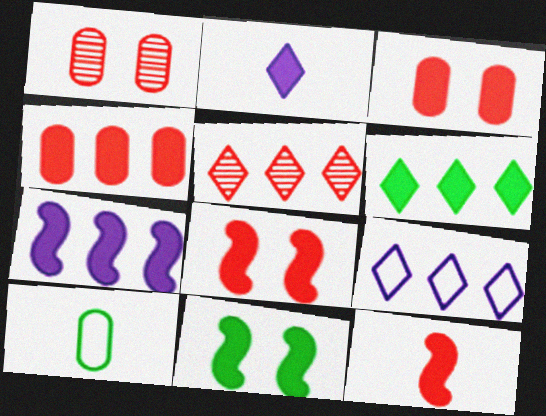[[2, 4, 11], 
[4, 6, 7], 
[5, 6, 9], 
[7, 11, 12]]